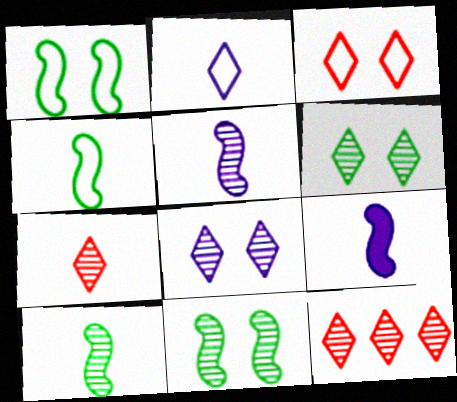[]